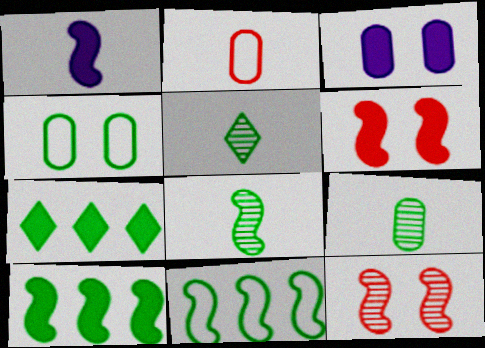[[1, 2, 5], 
[1, 6, 10], 
[1, 11, 12], 
[4, 5, 10], 
[4, 7, 8], 
[5, 8, 9]]